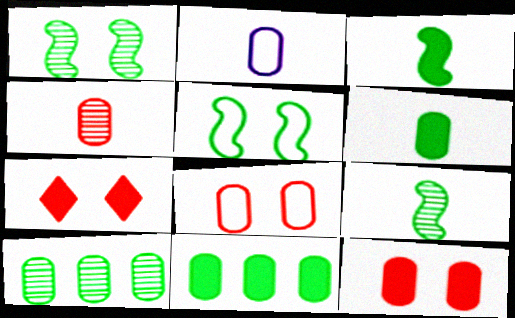[[2, 4, 6], 
[2, 10, 12]]